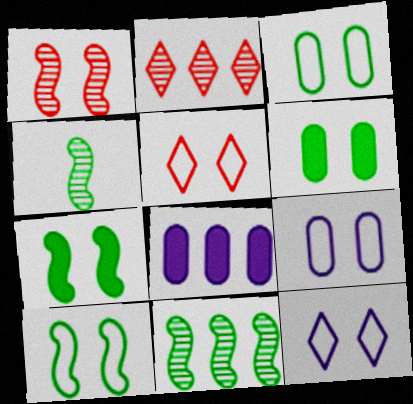[[1, 6, 12], 
[4, 5, 8], 
[5, 9, 10]]